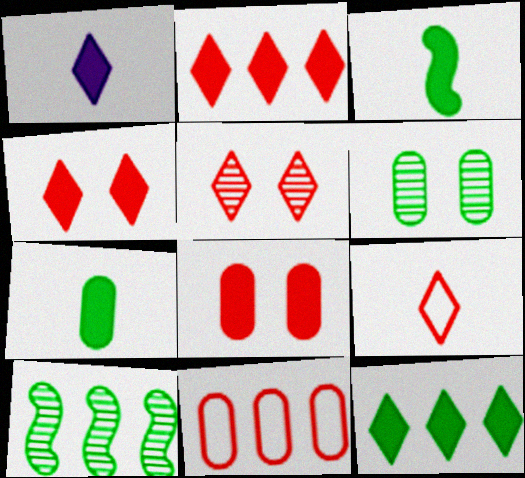[[1, 4, 12], 
[2, 5, 9]]